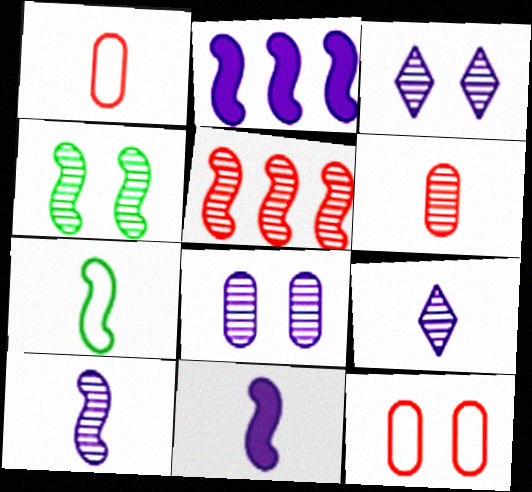[[4, 5, 10]]